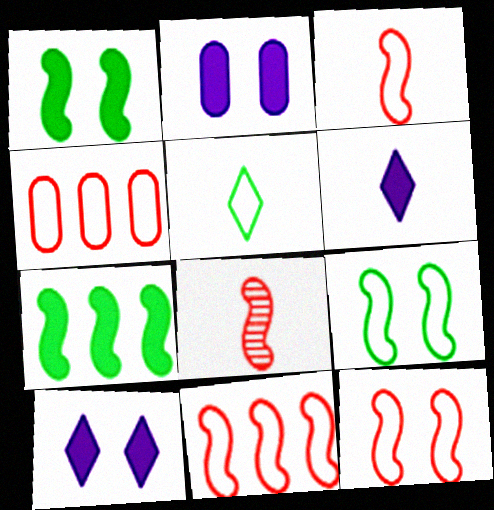[[3, 11, 12]]